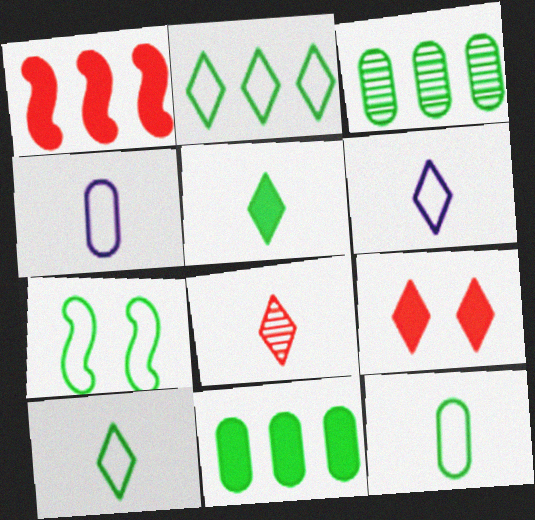[[2, 7, 12], 
[3, 5, 7], 
[5, 6, 8]]